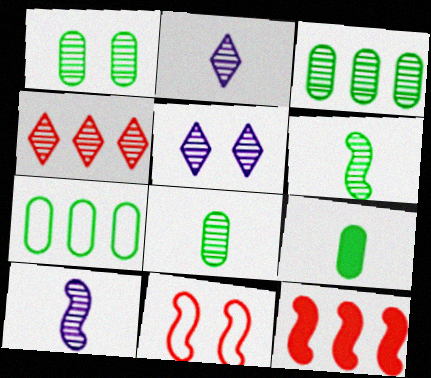[[1, 3, 8], 
[1, 4, 10], 
[1, 7, 9]]